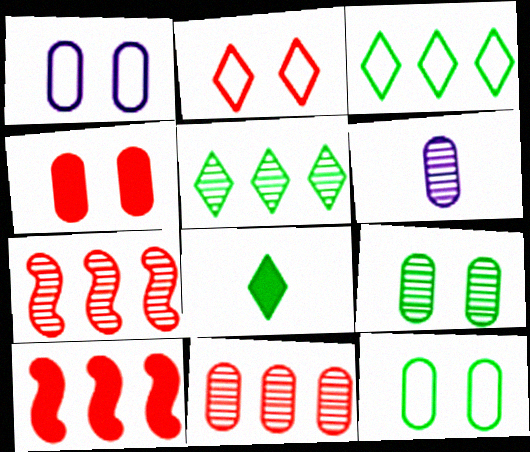[[1, 4, 9], 
[1, 7, 8], 
[6, 9, 11]]